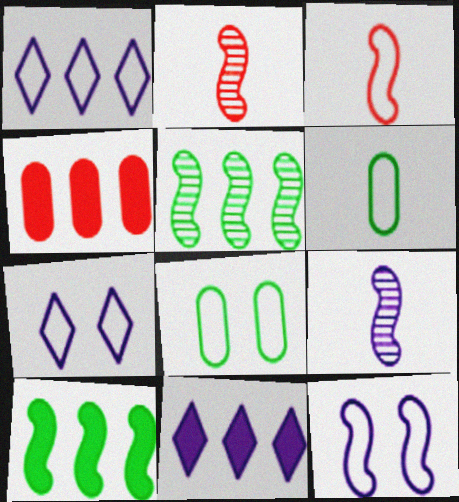[[1, 3, 8], 
[1, 4, 5], 
[2, 8, 11], 
[2, 10, 12], 
[4, 10, 11]]